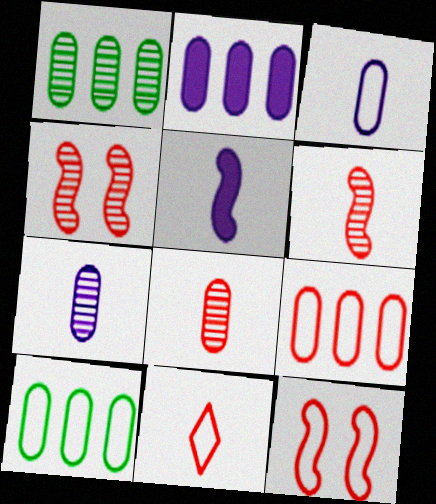[[1, 2, 9], 
[9, 11, 12]]